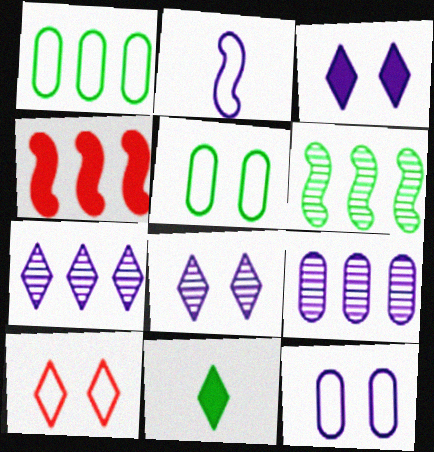[[1, 2, 10], 
[1, 4, 7], 
[2, 3, 9], 
[5, 6, 11], 
[7, 10, 11]]